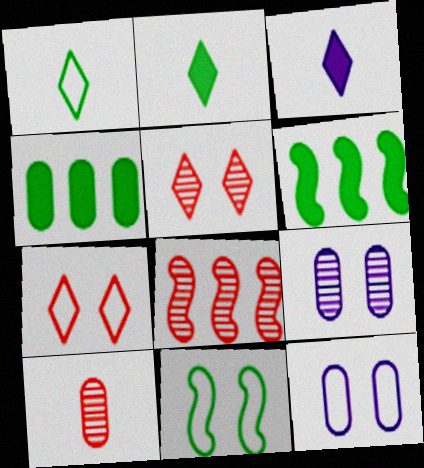[[2, 8, 12], 
[4, 10, 12], 
[5, 8, 10], 
[7, 11, 12]]